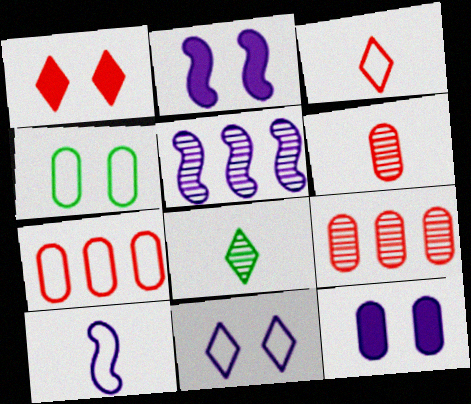[[2, 5, 10], 
[2, 7, 8]]